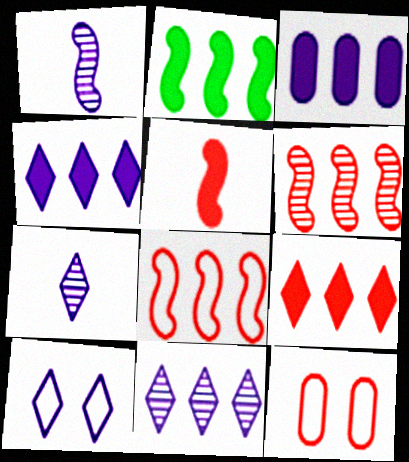[[1, 3, 10], 
[2, 3, 9], 
[2, 7, 12], 
[4, 7, 10]]